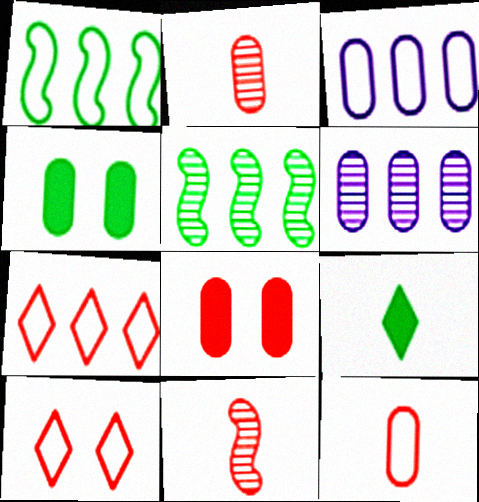[[1, 3, 7], 
[2, 3, 4], 
[4, 6, 12], 
[7, 8, 11]]